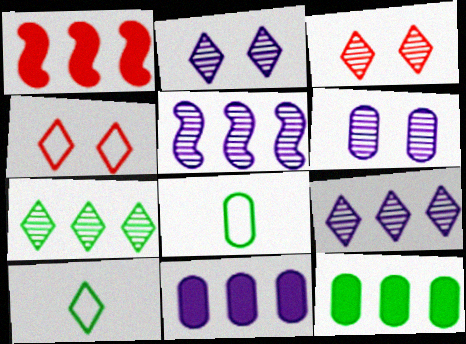[[1, 2, 8], 
[1, 6, 10]]